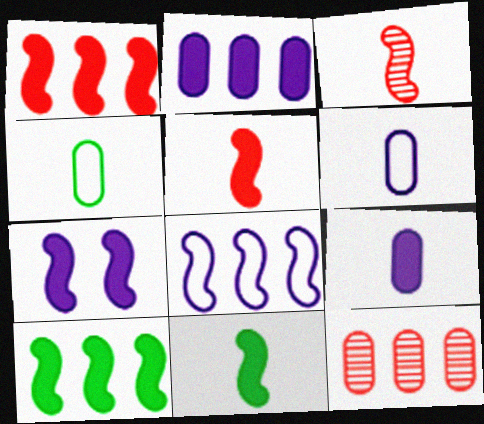[[1, 7, 11], 
[5, 7, 10]]